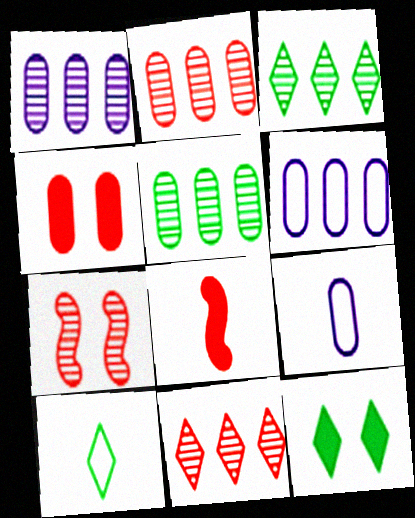[[1, 2, 5], 
[3, 10, 12], 
[4, 5, 9]]